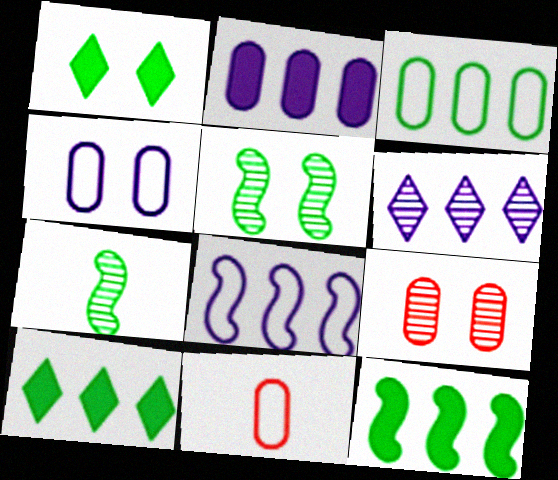[[1, 3, 7], 
[2, 6, 8], 
[3, 4, 11], 
[6, 7, 9]]